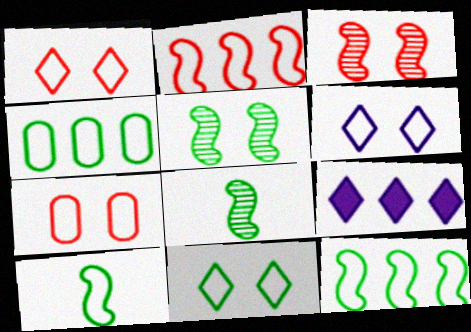[[1, 6, 11], 
[4, 10, 11], 
[7, 8, 9]]